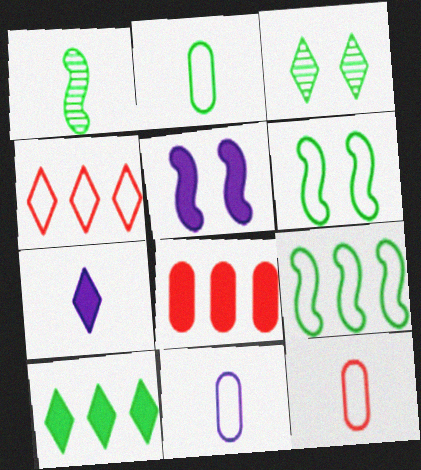[[1, 7, 12], 
[2, 11, 12], 
[3, 4, 7], 
[4, 6, 11]]